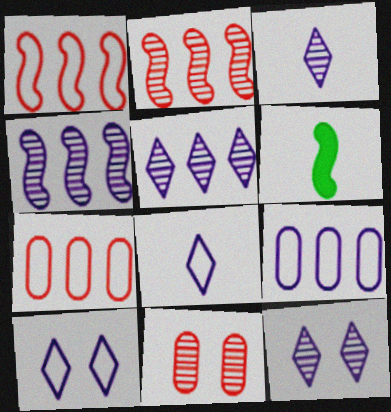[[3, 5, 12], 
[6, 7, 12]]